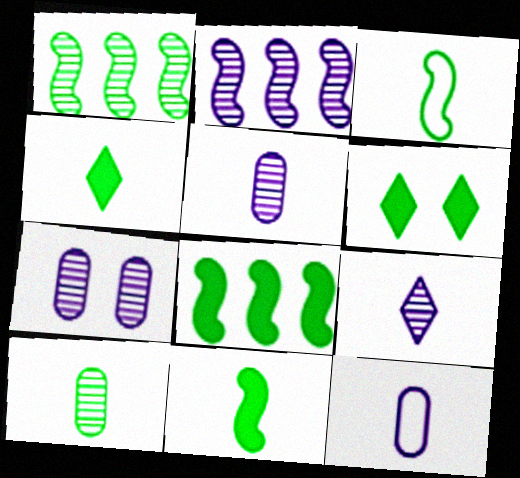[[2, 7, 9], 
[3, 4, 10]]